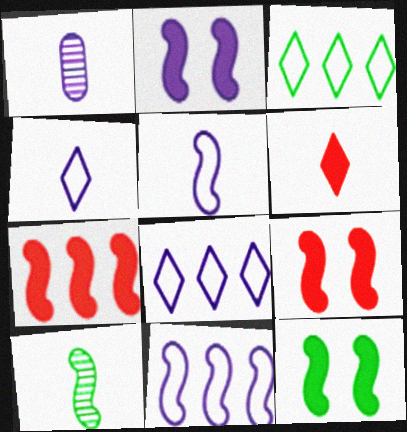[[1, 2, 8], 
[1, 3, 9], 
[2, 9, 12], 
[9, 10, 11]]